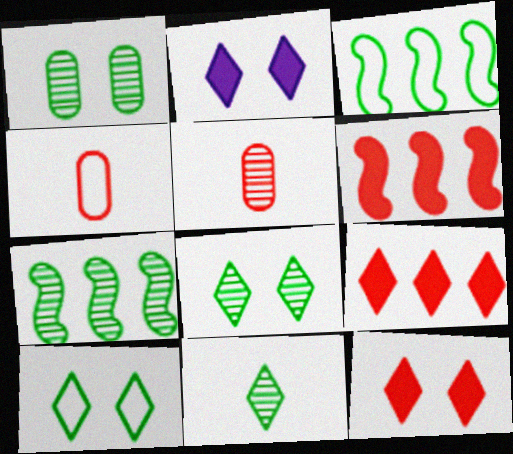[[1, 7, 11], 
[2, 3, 5], 
[2, 4, 7]]